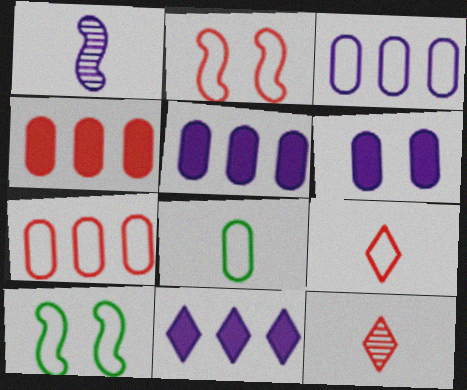[[2, 4, 12], 
[2, 7, 9], 
[3, 9, 10], 
[5, 10, 12]]